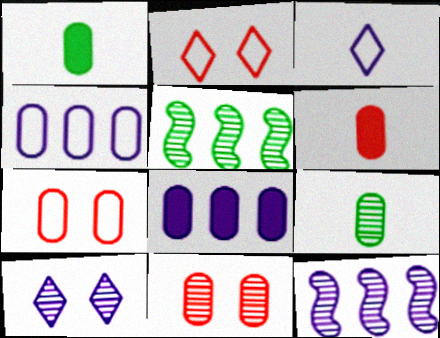[[1, 2, 12], 
[1, 4, 11], 
[7, 8, 9]]